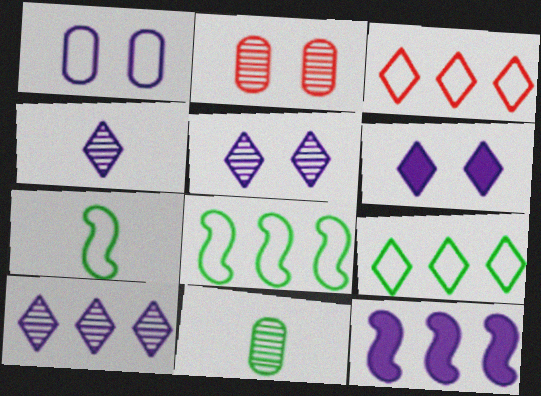[[1, 3, 7], 
[1, 4, 12], 
[4, 5, 10]]